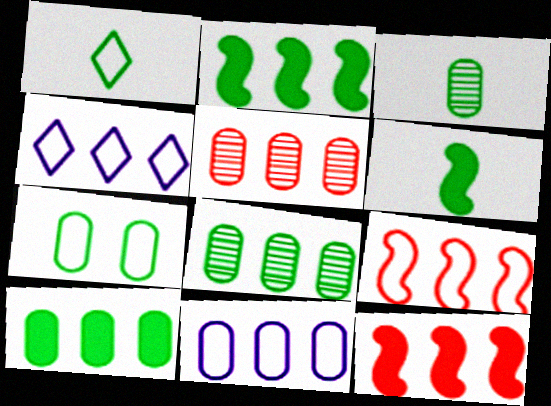[[1, 3, 6], 
[2, 4, 5], 
[3, 7, 10], 
[4, 8, 12], 
[5, 10, 11]]